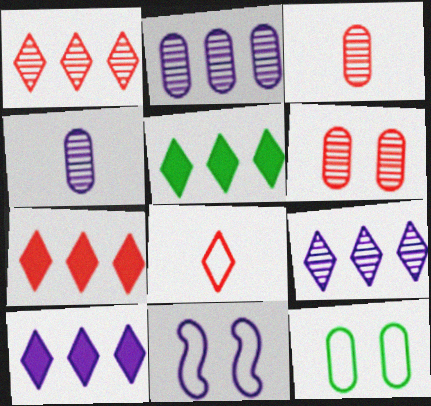[[3, 5, 11], 
[4, 10, 11], 
[5, 7, 10]]